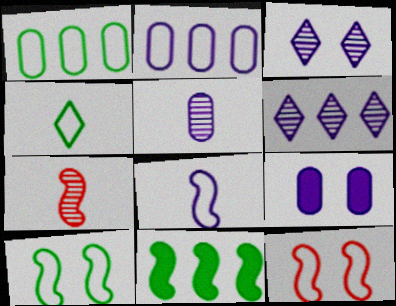[[1, 4, 10], 
[2, 4, 12], 
[2, 5, 9], 
[6, 8, 9]]